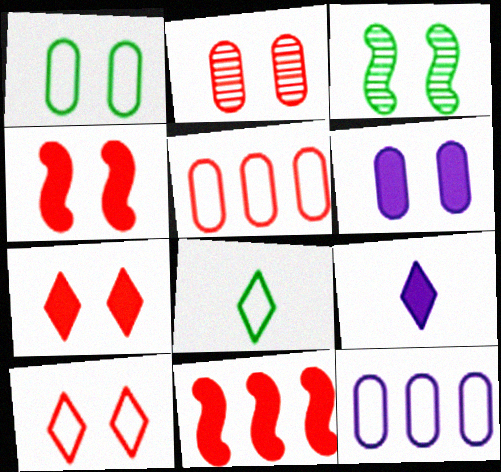[[1, 2, 6], 
[2, 4, 10], 
[3, 5, 9], 
[3, 6, 10]]